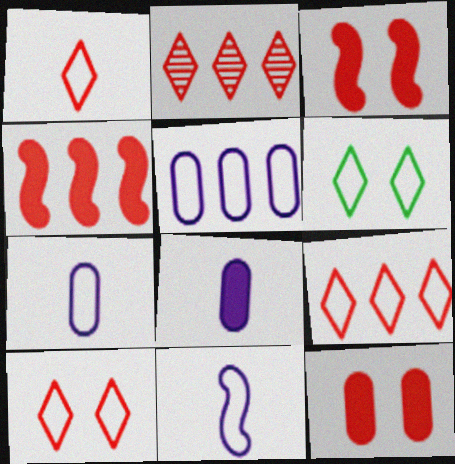[[1, 9, 10]]